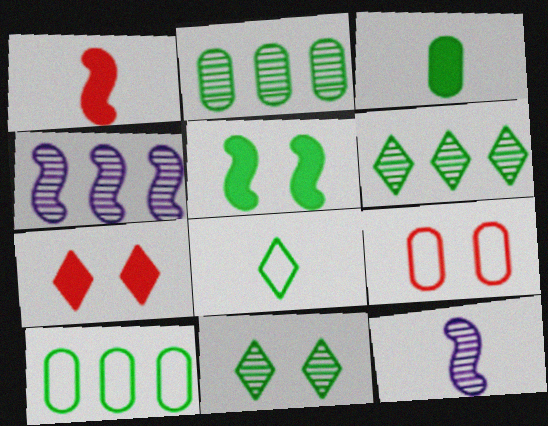[[2, 5, 8], 
[7, 10, 12]]